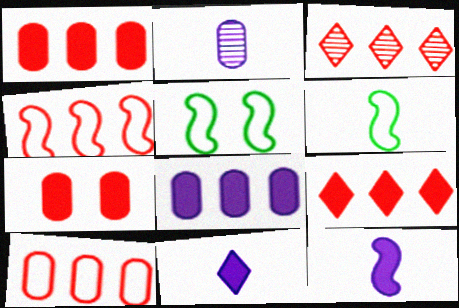[[1, 3, 4], 
[2, 5, 9]]